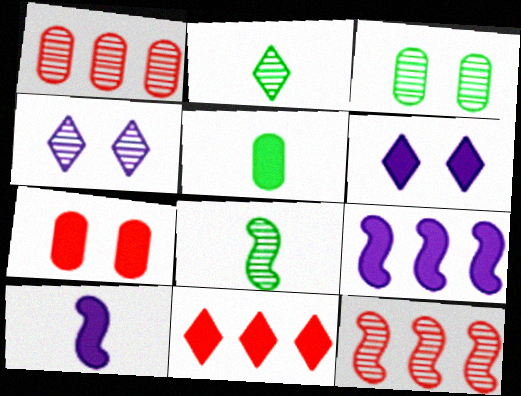[[1, 4, 8]]